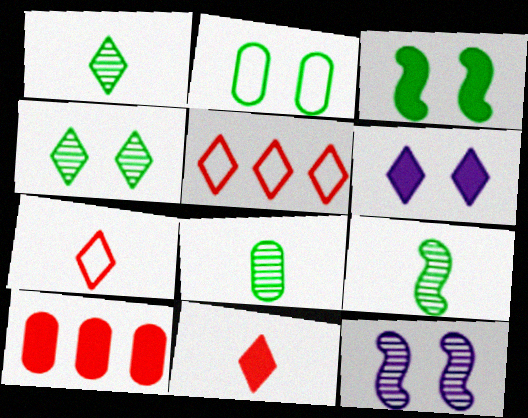[[1, 5, 6], 
[1, 8, 9], 
[2, 3, 4]]